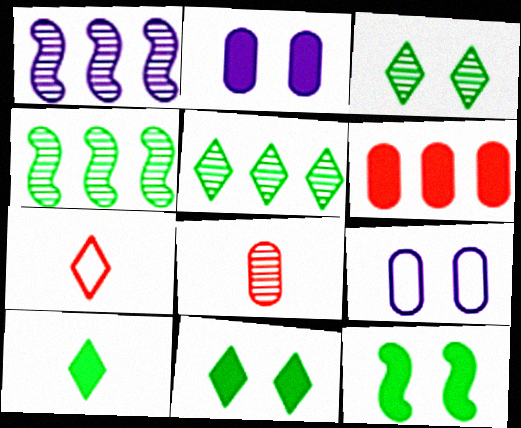[[1, 3, 8], 
[2, 4, 7]]